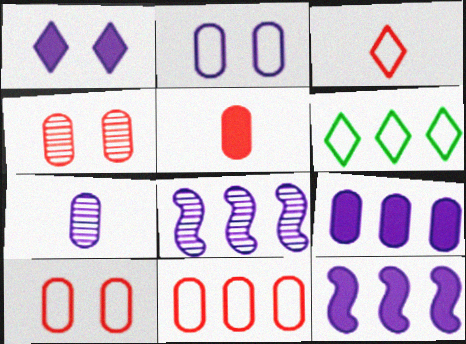[[2, 7, 9], 
[4, 5, 11]]